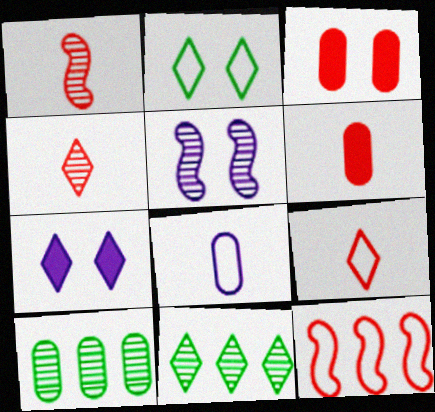[[1, 6, 9], 
[2, 3, 5], 
[2, 8, 12], 
[3, 4, 12], 
[3, 8, 10], 
[4, 5, 10], 
[7, 9, 11]]